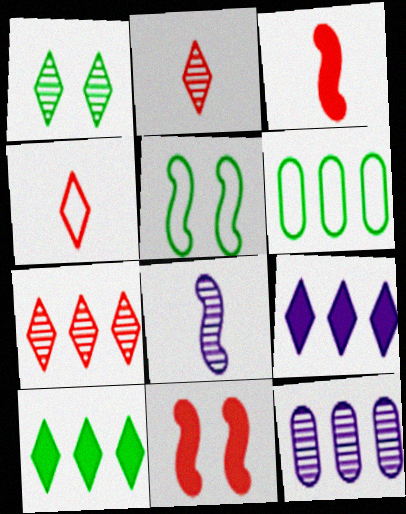[[1, 4, 9]]